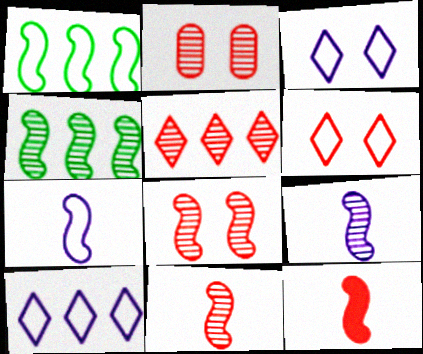[[2, 5, 11], 
[4, 8, 9]]